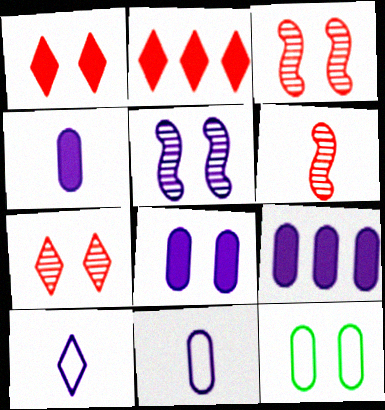[[1, 5, 12], 
[4, 8, 9], 
[5, 9, 10]]